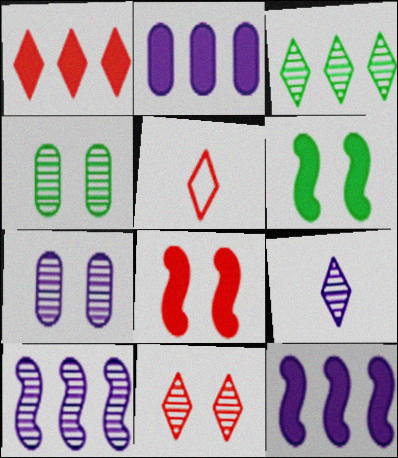[[1, 5, 11], 
[3, 9, 11], 
[4, 5, 12], 
[7, 9, 10]]